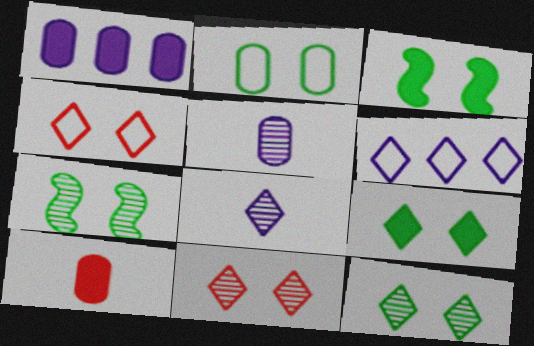[[2, 3, 12], 
[2, 7, 9], 
[6, 7, 10]]